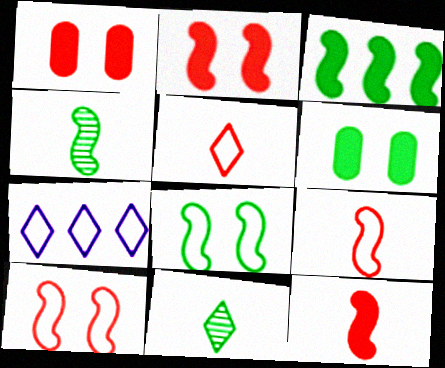[[1, 4, 7], 
[3, 4, 8]]